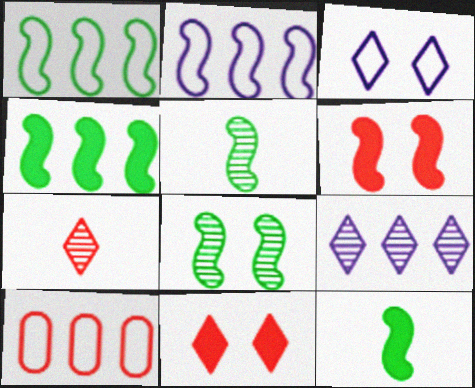[[1, 8, 12], 
[2, 5, 6], 
[4, 9, 10], 
[6, 7, 10]]